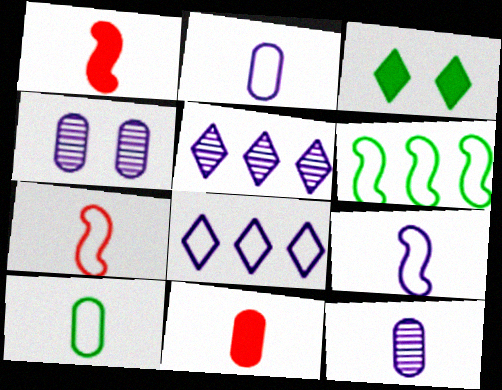[[10, 11, 12]]